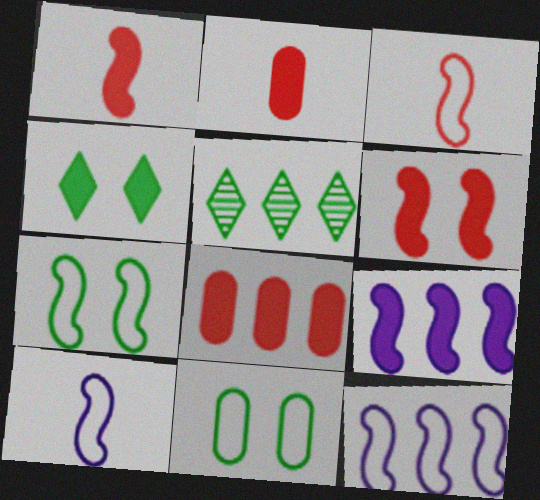[[2, 4, 9], 
[3, 7, 12], 
[5, 8, 12]]